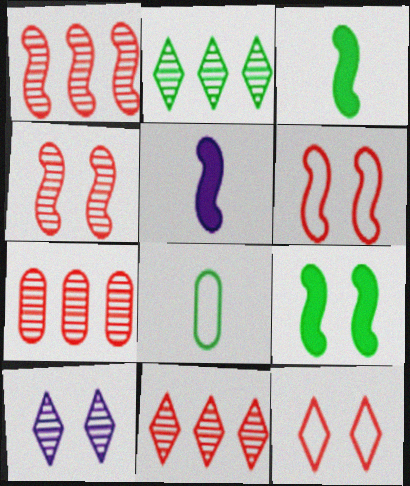[[1, 7, 11], 
[2, 8, 9]]